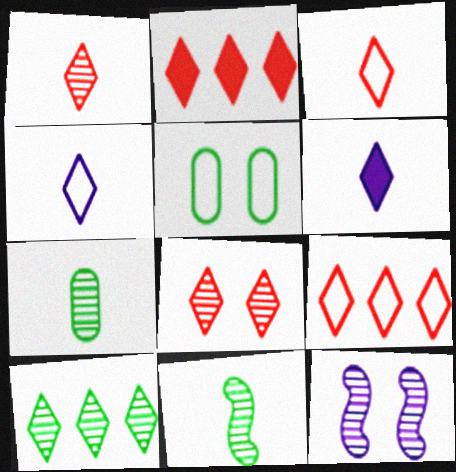[[2, 3, 8]]